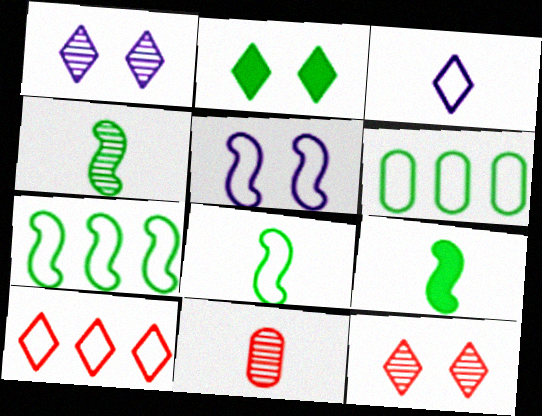[[2, 4, 6], 
[3, 9, 11], 
[4, 8, 9]]